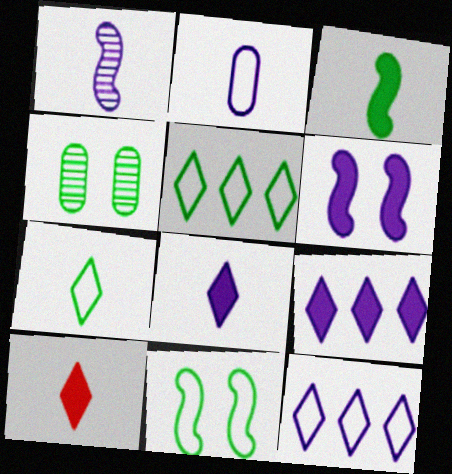[[1, 2, 8], 
[3, 4, 5]]